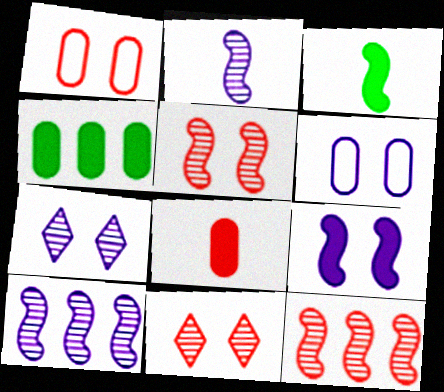[[6, 7, 9]]